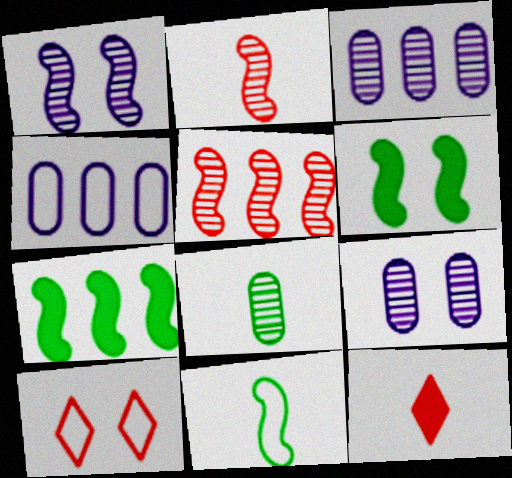[[4, 10, 11], 
[6, 9, 10]]